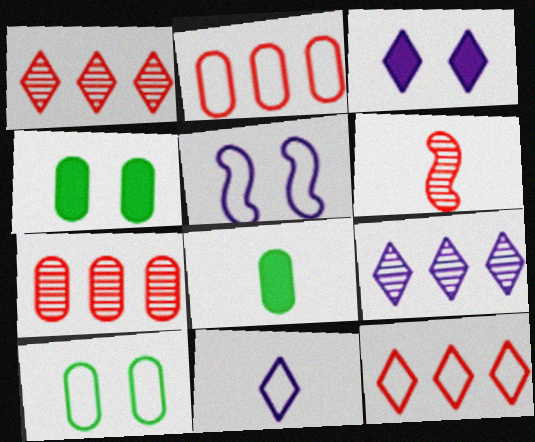[[1, 5, 8], 
[3, 9, 11], 
[6, 8, 11]]